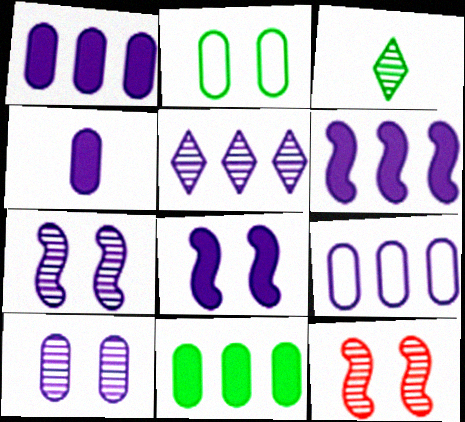[[4, 9, 10], 
[5, 6, 9]]